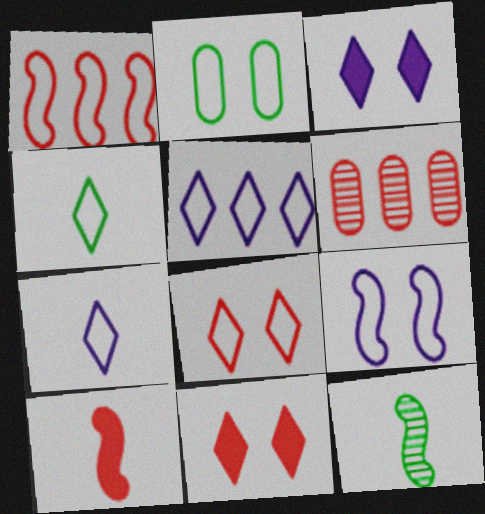[[1, 2, 7], 
[2, 8, 9], 
[4, 5, 8], 
[6, 8, 10]]